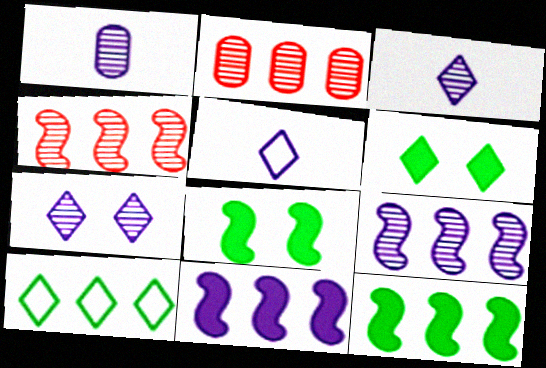[[1, 7, 9], 
[2, 5, 8], 
[2, 10, 11]]